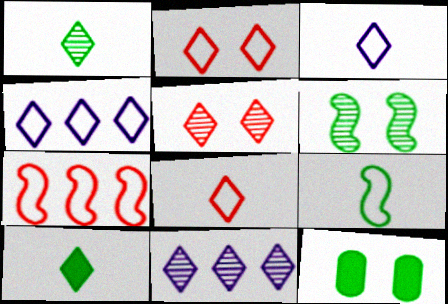[[1, 5, 11], 
[2, 10, 11], 
[4, 5, 10]]